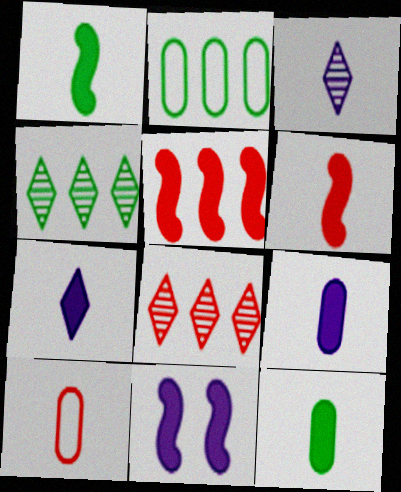[[1, 3, 10], 
[1, 5, 11], 
[4, 10, 11], 
[6, 7, 12]]